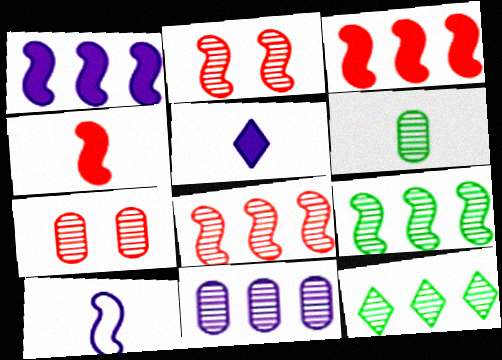[[6, 7, 11], 
[8, 11, 12]]